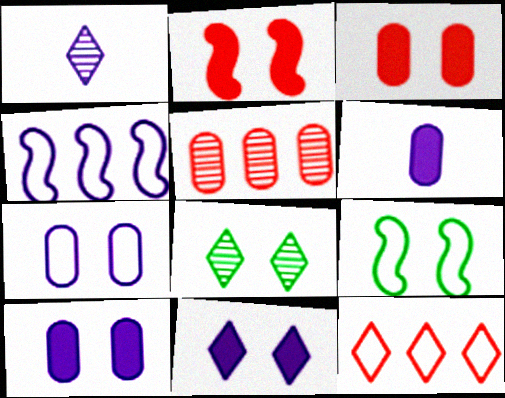[[1, 4, 10], 
[2, 7, 8]]